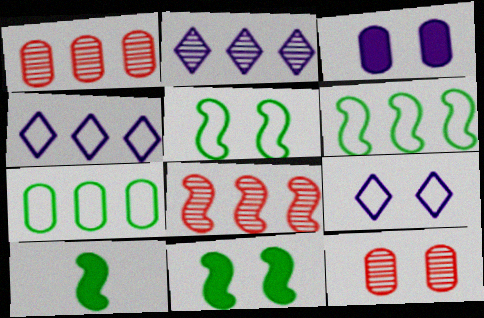[[1, 9, 10], 
[4, 10, 12], 
[9, 11, 12]]